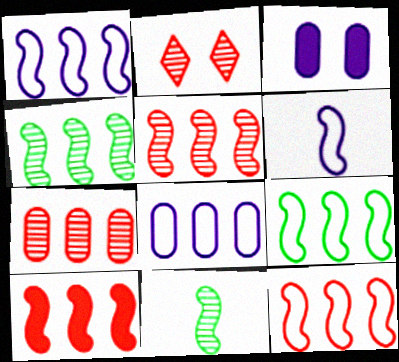[[1, 4, 10], 
[1, 9, 12], 
[5, 10, 12]]